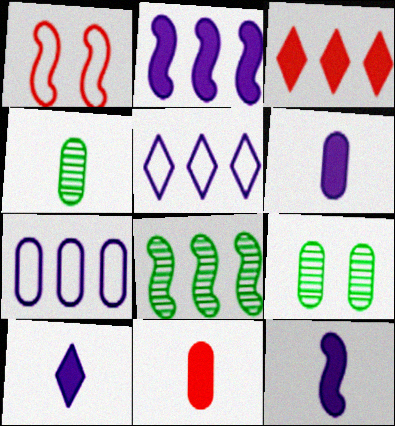[[1, 8, 12], 
[3, 7, 8], 
[6, 10, 12], 
[7, 9, 11]]